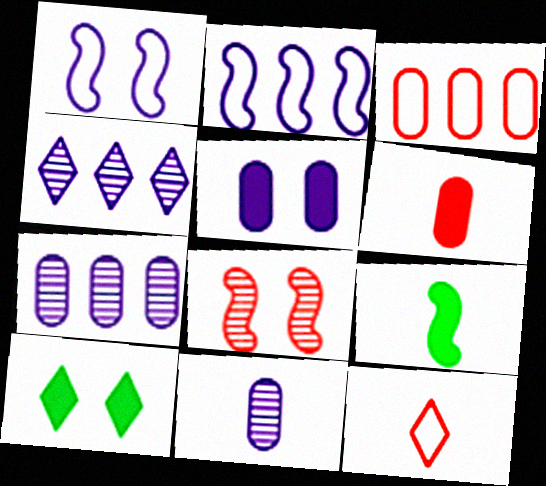[[2, 8, 9], 
[4, 10, 12], 
[9, 11, 12]]